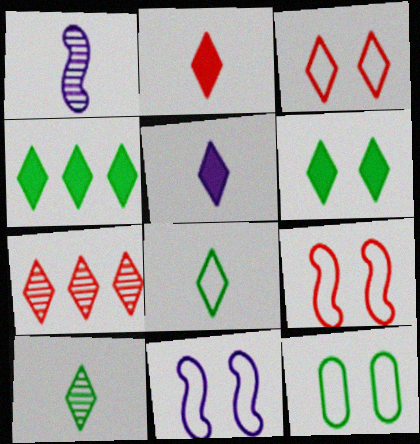[[2, 3, 7], 
[3, 11, 12]]